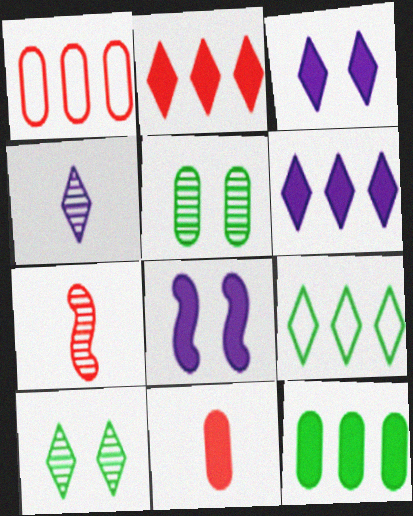[]